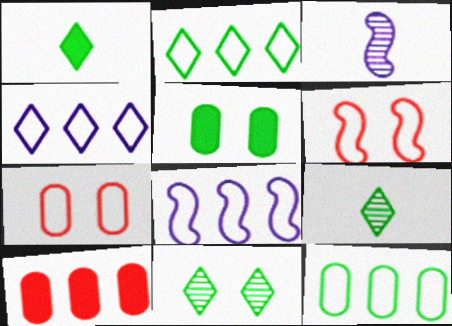[[1, 2, 11]]